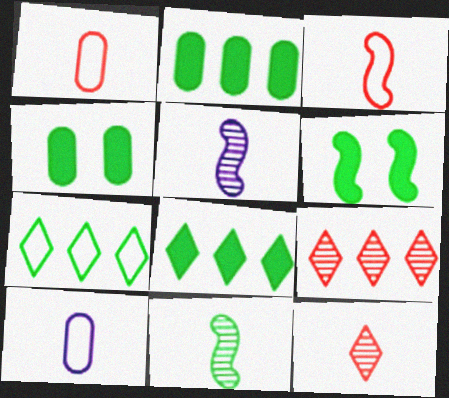[[4, 7, 11], 
[6, 9, 10]]